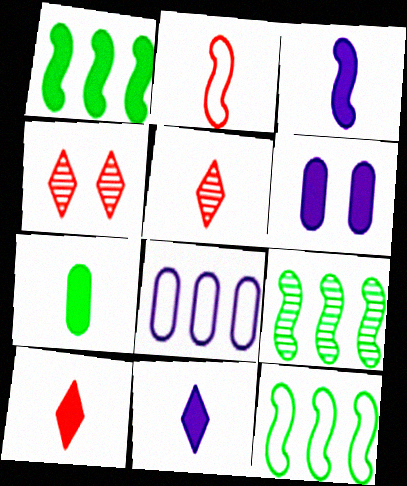[[1, 6, 10], 
[1, 9, 12], 
[3, 7, 10], 
[5, 6, 12]]